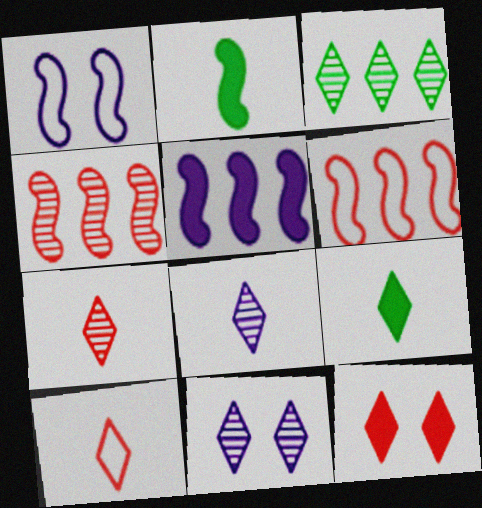[[1, 2, 4], 
[3, 7, 11], 
[8, 9, 10]]